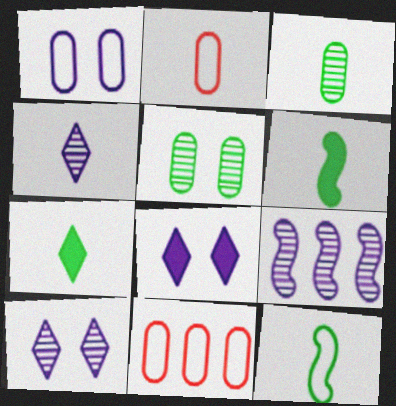[[2, 4, 6], 
[3, 7, 12], 
[6, 10, 11]]